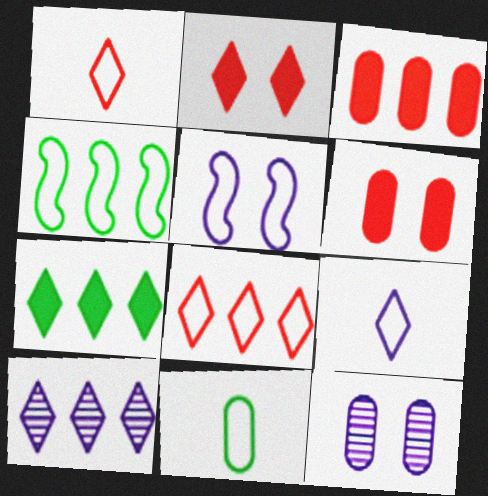[[3, 4, 10], 
[3, 11, 12], 
[5, 8, 11], 
[7, 8, 10]]